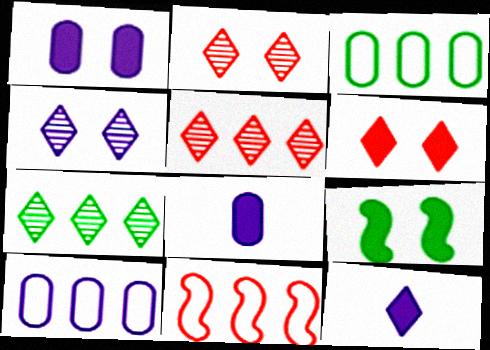[[1, 6, 9]]